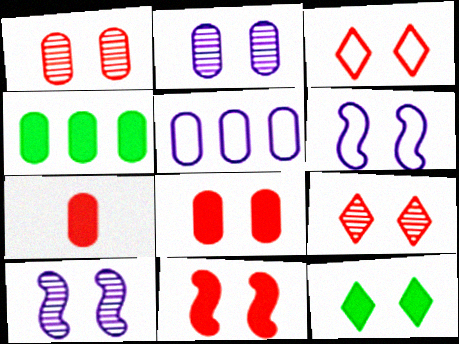[[1, 3, 11], 
[1, 6, 12]]